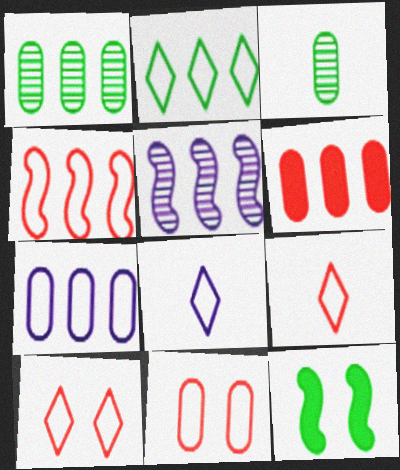[[1, 6, 7], 
[2, 3, 12], 
[2, 4, 7], 
[2, 5, 6], 
[2, 8, 10], 
[4, 9, 11]]